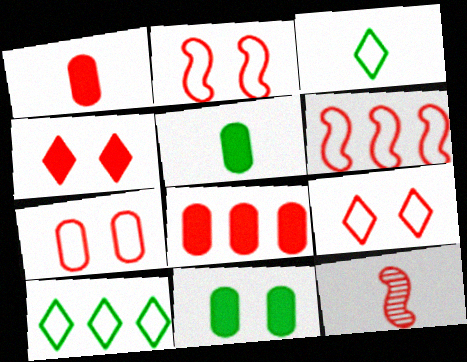[[2, 7, 9], 
[8, 9, 12]]